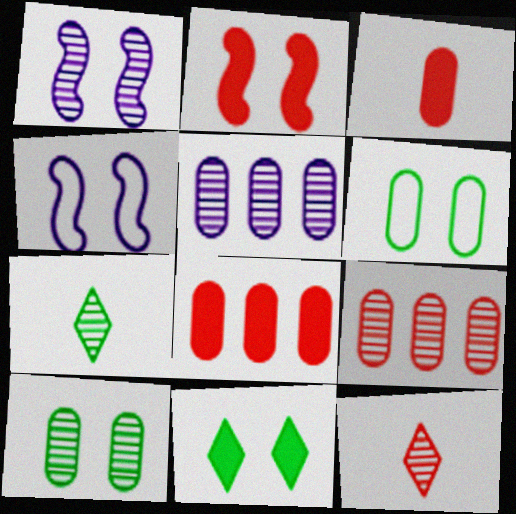[[1, 7, 9], 
[3, 5, 6], 
[4, 7, 8]]